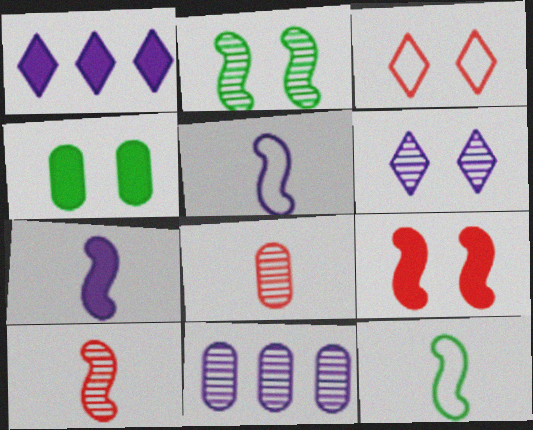[[7, 10, 12]]